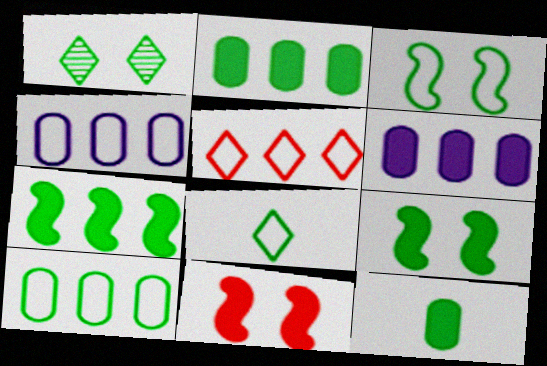[[3, 8, 10]]